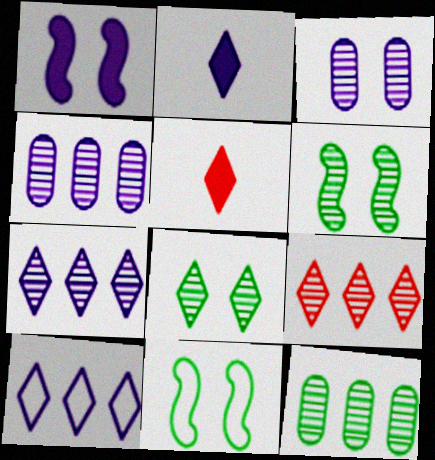[[4, 5, 11], 
[5, 8, 10]]